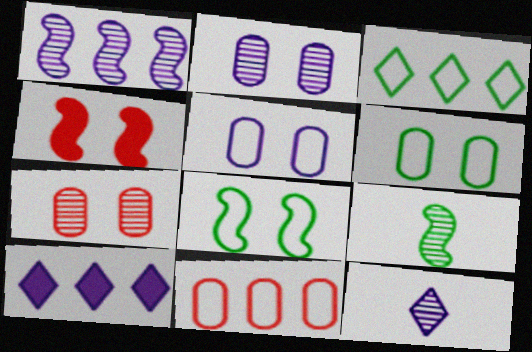[[1, 2, 12]]